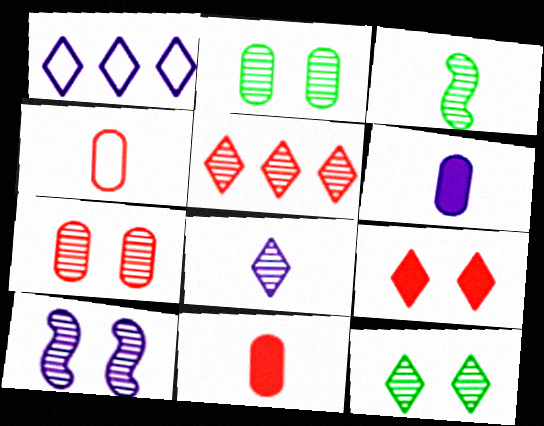[[1, 6, 10], 
[5, 8, 12], 
[7, 10, 12]]